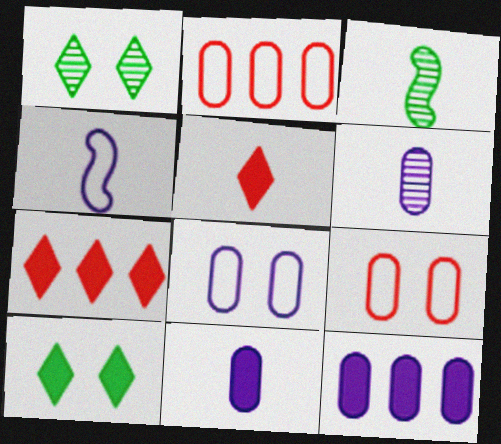[[3, 7, 8], 
[6, 8, 12]]